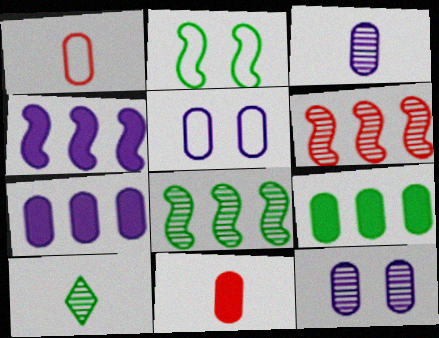[[1, 9, 12], 
[2, 9, 10], 
[3, 5, 7], 
[6, 10, 12]]